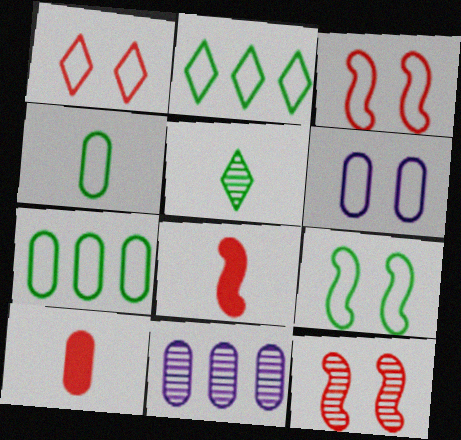[[1, 6, 9], 
[2, 4, 9], 
[5, 11, 12]]